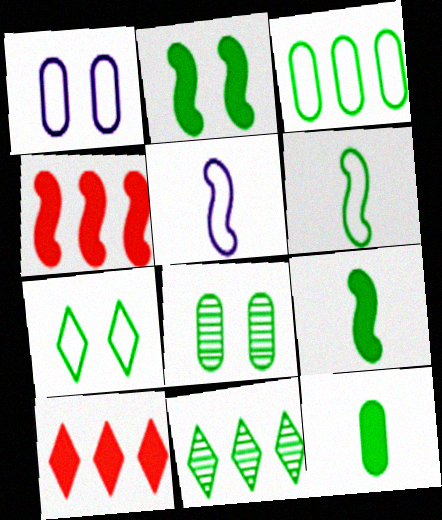[[2, 7, 8], 
[3, 6, 7], 
[3, 8, 12], 
[5, 8, 10]]